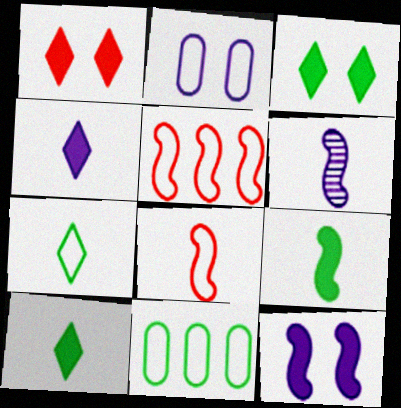[[1, 6, 11], 
[2, 5, 7], 
[6, 8, 9]]